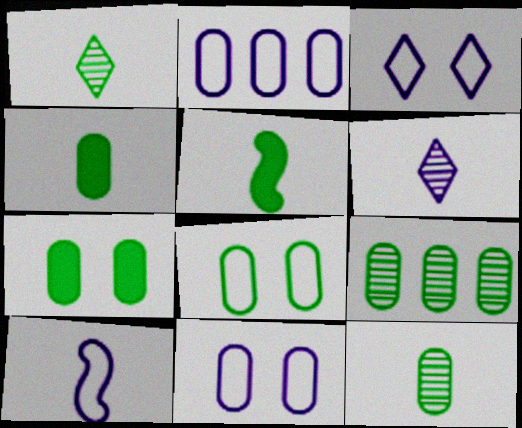[[2, 3, 10], 
[4, 8, 9]]